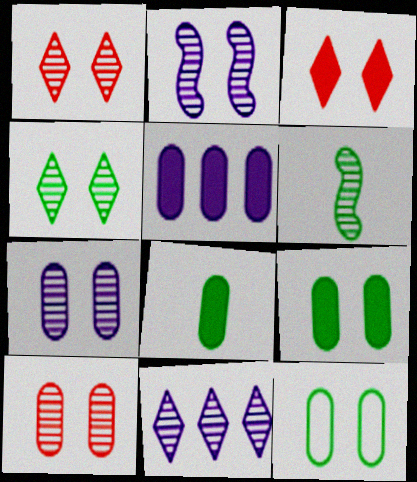[[2, 3, 12], 
[2, 4, 10], 
[6, 10, 11]]